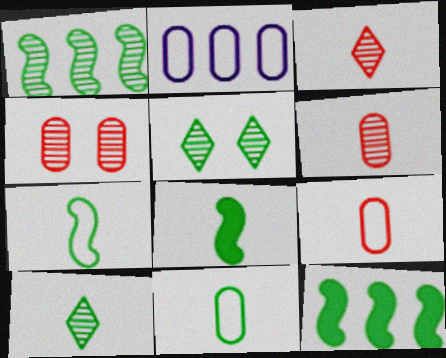[[5, 11, 12], 
[8, 10, 11]]